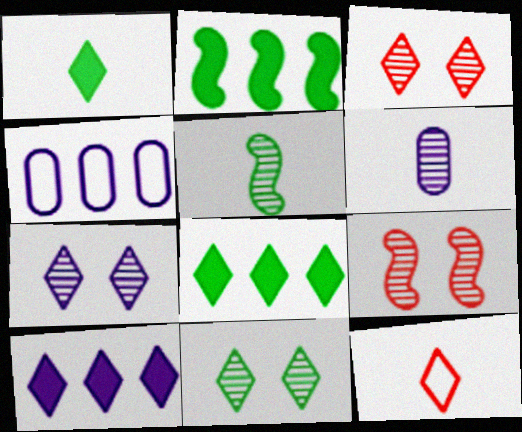[[1, 4, 9], 
[3, 7, 11], 
[7, 8, 12], 
[10, 11, 12]]